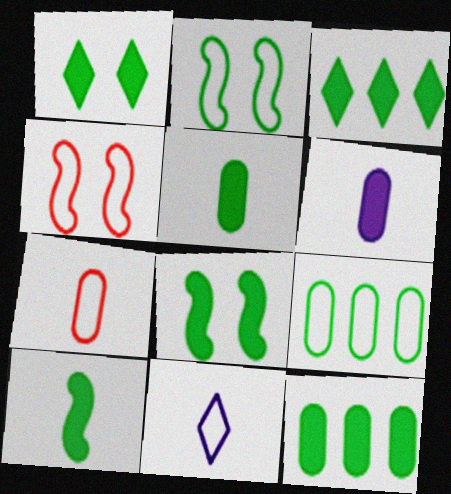[[1, 10, 12], 
[3, 5, 8], 
[4, 9, 11]]